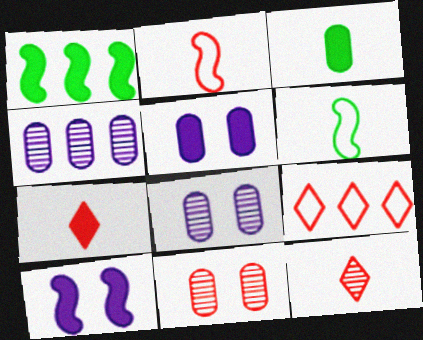[[1, 4, 9], 
[1, 5, 7]]